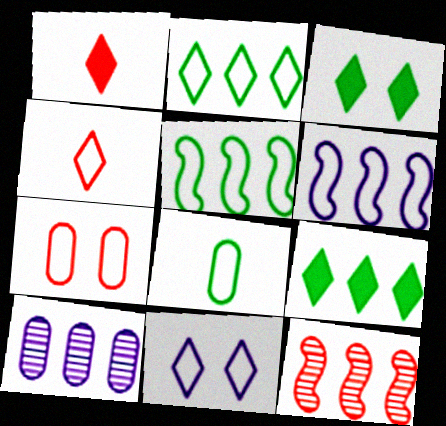[[1, 7, 12], 
[2, 4, 11]]